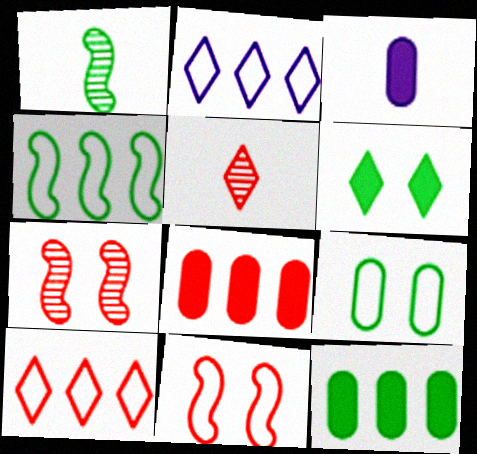[[2, 5, 6], 
[5, 8, 11]]